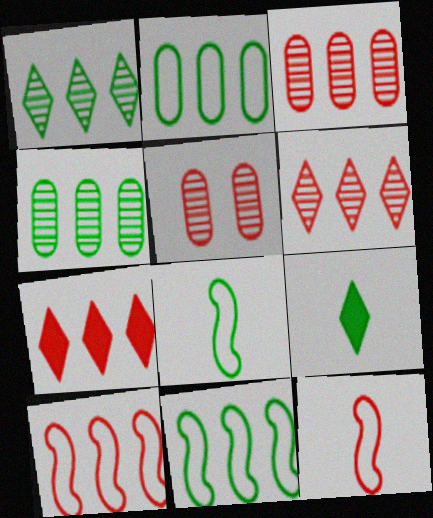[[3, 7, 10], 
[5, 7, 12]]